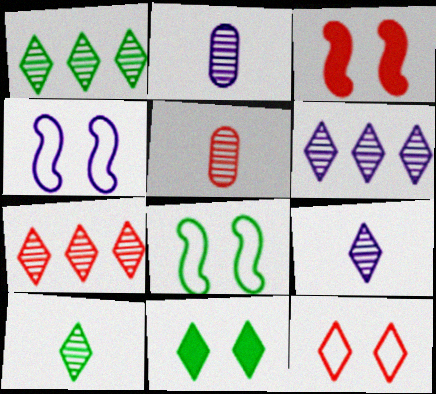[[1, 6, 7]]